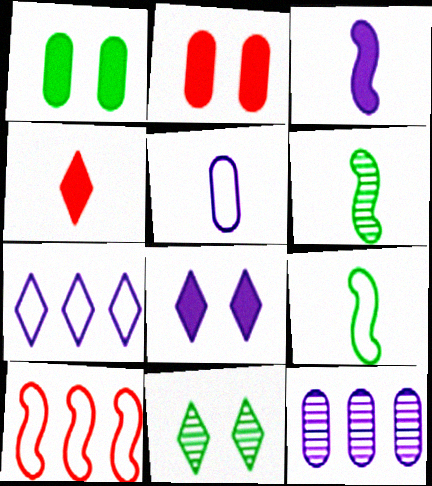[[2, 6, 7], 
[4, 5, 6], 
[4, 7, 11]]